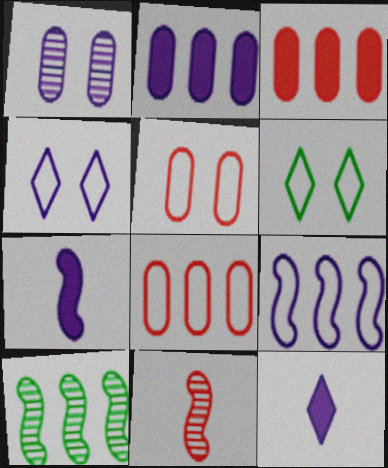[[1, 9, 12], 
[2, 6, 11], 
[5, 10, 12]]